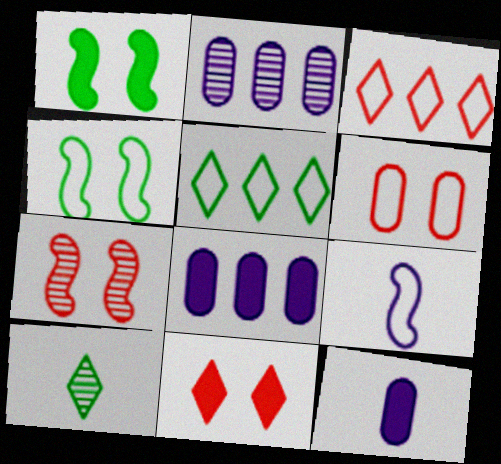[[2, 7, 10], 
[5, 6, 9], 
[5, 7, 12], 
[6, 7, 11]]